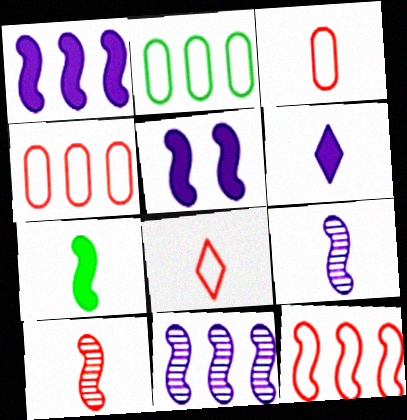[]